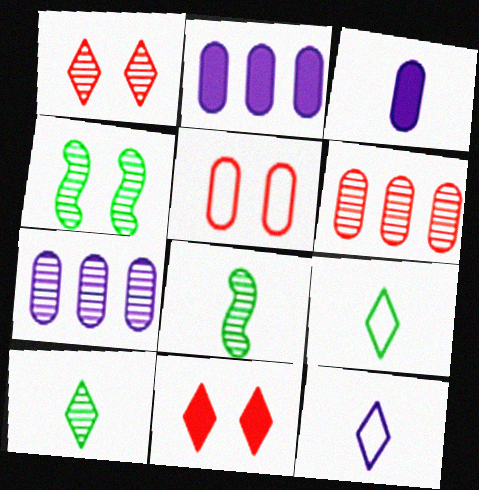[[1, 7, 8]]